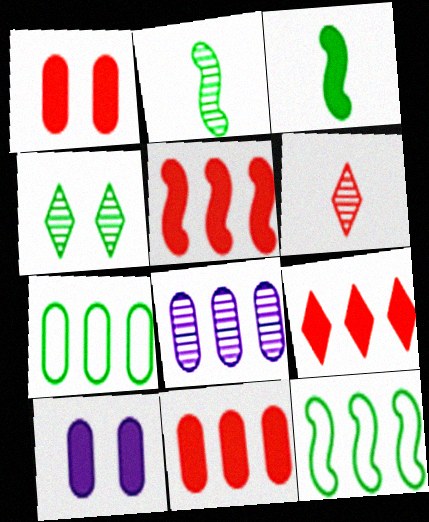[[3, 4, 7], 
[3, 9, 10], 
[5, 9, 11], 
[6, 10, 12], 
[7, 8, 11], 
[8, 9, 12]]